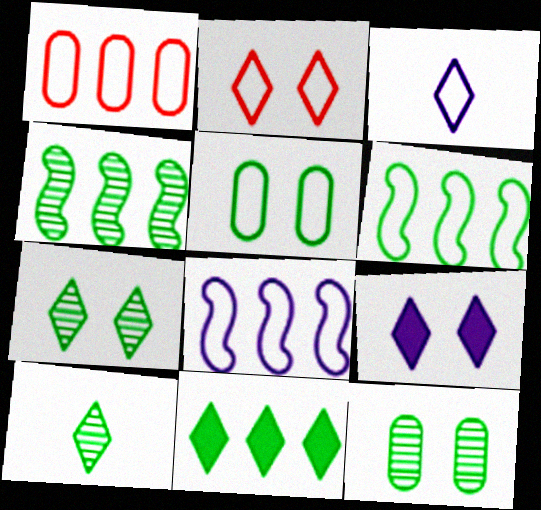[[2, 7, 9], 
[4, 10, 12]]